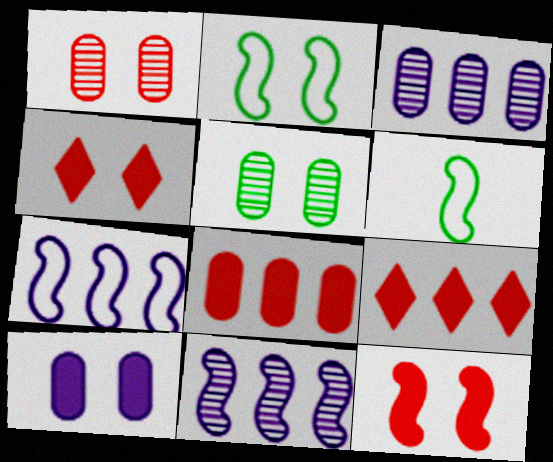[[3, 4, 6], 
[6, 11, 12]]